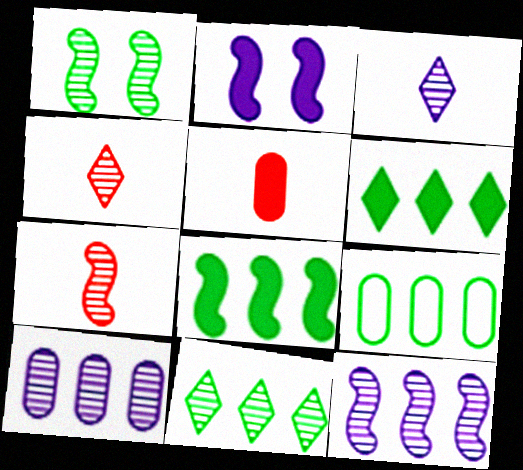[[1, 4, 10], 
[1, 7, 12], 
[2, 4, 9], 
[2, 5, 6], 
[8, 9, 11]]